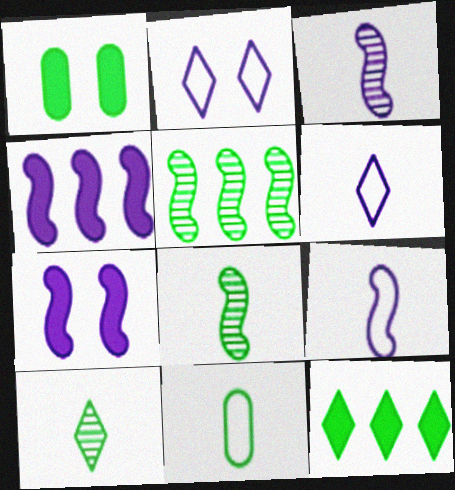[]